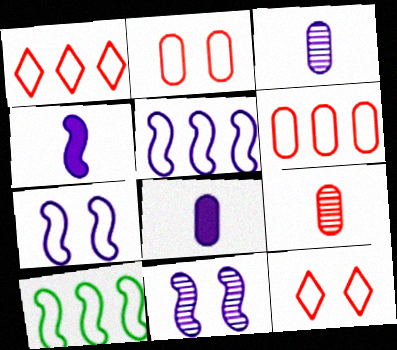[[4, 5, 11]]